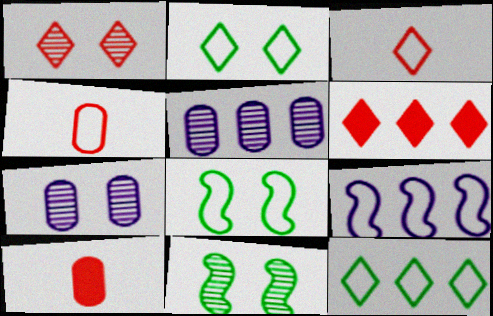[[1, 3, 6], 
[1, 7, 11], 
[2, 4, 9]]